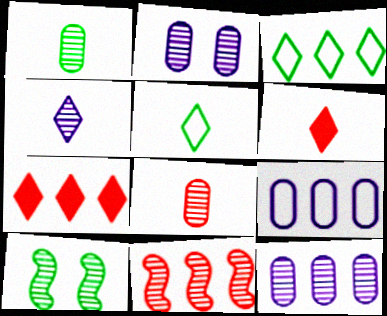[[4, 5, 6], 
[6, 9, 10]]